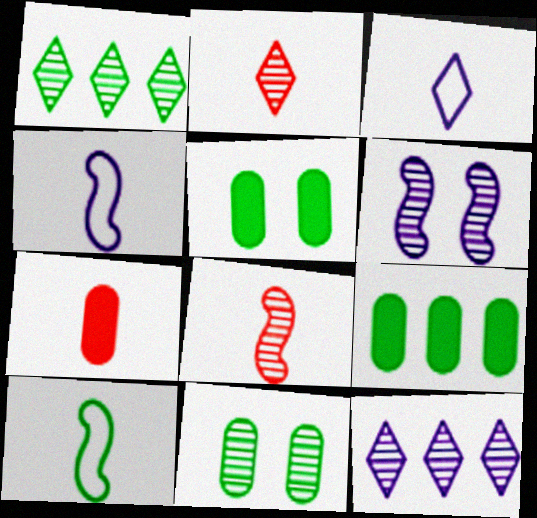[[1, 5, 10], 
[8, 11, 12]]